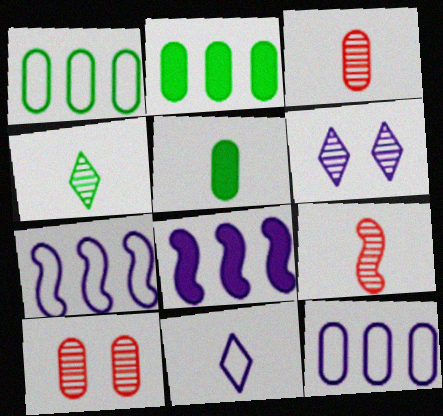[[5, 9, 11], 
[5, 10, 12]]